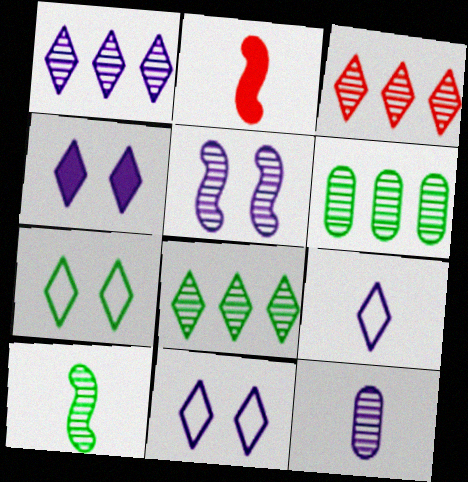[[1, 3, 8], 
[1, 4, 9], 
[1, 5, 12], 
[2, 6, 11]]